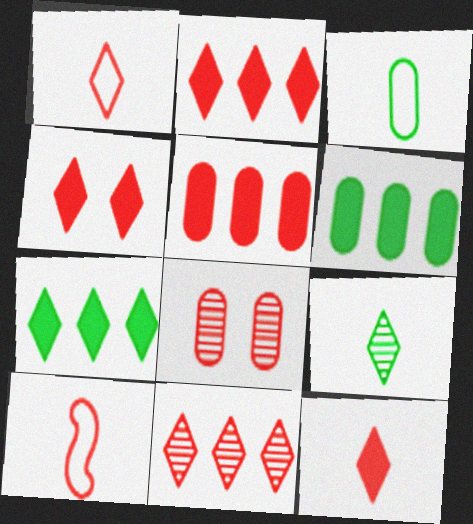[[1, 4, 11], 
[2, 4, 12], 
[2, 8, 10]]